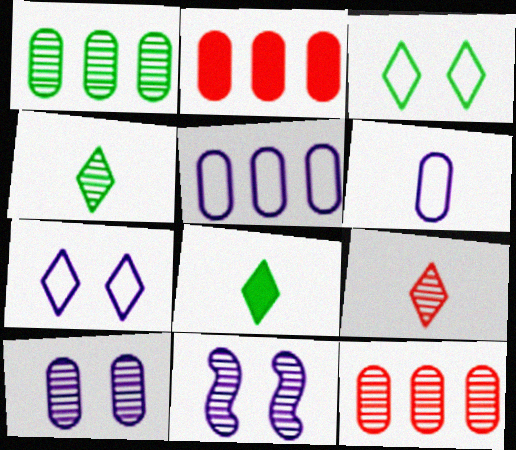[[1, 2, 5], 
[1, 9, 11], 
[4, 11, 12]]